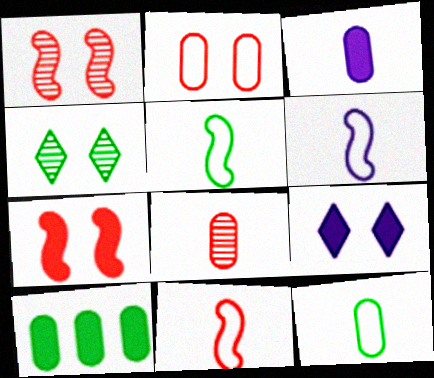[[3, 8, 12], 
[4, 5, 10], 
[5, 6, 11]]